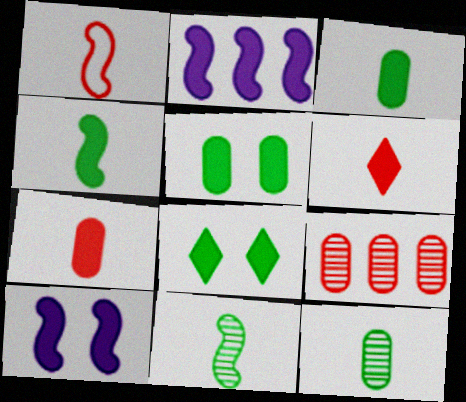[[2, 5, 6], 
[2, 7, 8]]